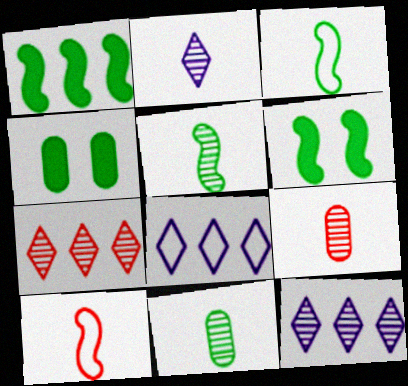[[2, 5, 9], 
[4, 10, 12], 
[6, 8, 9]]